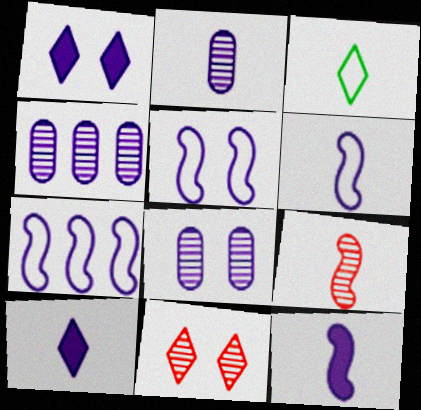[[1, 2, 7], 
[1, 4, 6], 
[1, 5, 8], 
[2, 4, 8], 
[2, 6, 10], 
[4, 5, 10], 
[5, 6, 7], 
[7, 8, 10]]